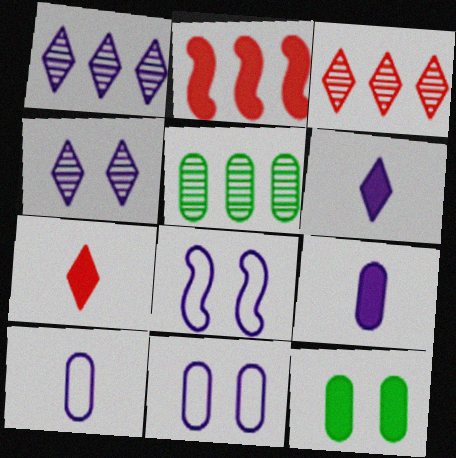[[1, 8, 9], 
[2, 6, 12], 
[5, 7, 8]]